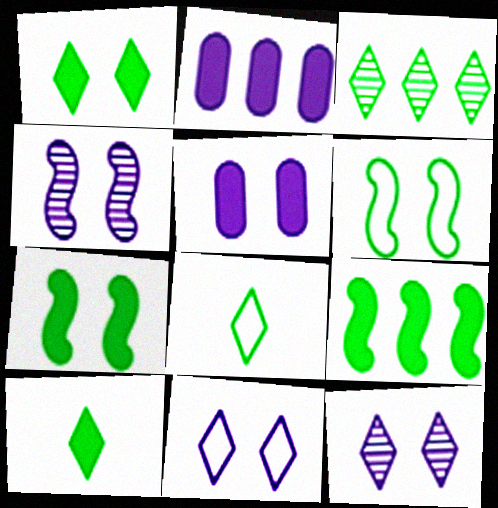[[1, 3, 8], 
[4, 5, 11]]